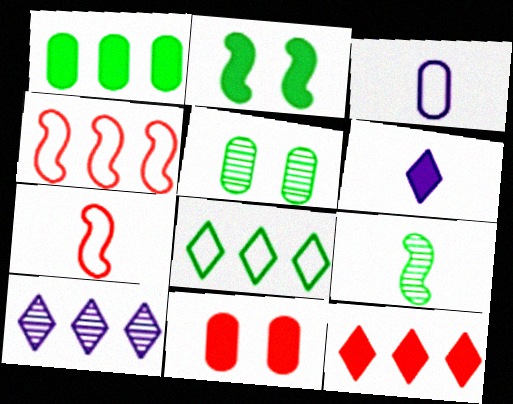[[1, 4, 10], 
[4, 5, 6], 
[8, 10, 12]]